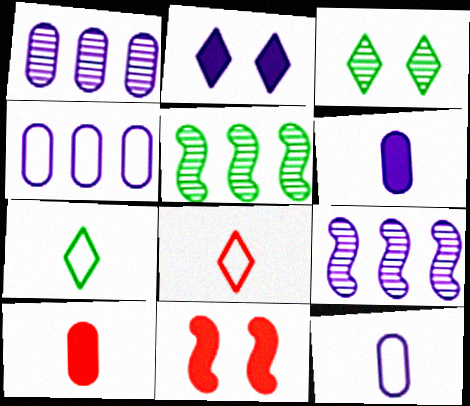[[1, 7, 11], 
[2, 9, 12]]